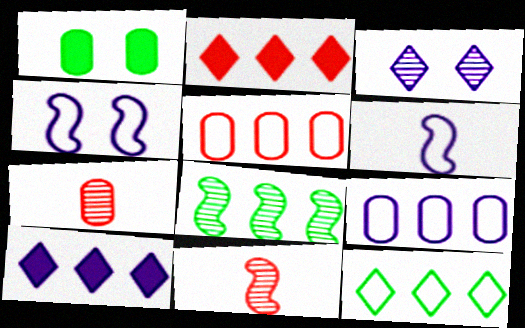[[1, 7, 9], 
[2, 8, 9], 
[3, 7, 8], 
[5, 8, 10]]